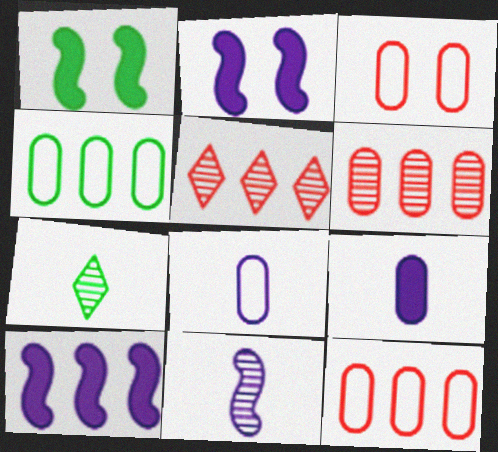[[1, 4, 7], 
[1, 5, 8], 
[2, 7, 12], 
[3, 4, 8], 
[3, 7, 10], 
[4, 5, 10]]